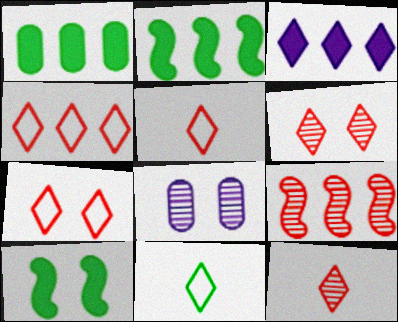[[2, 5, 8], 
[3, 6, 11], 
[4, 5, 7], 
[7, 8, 10]]